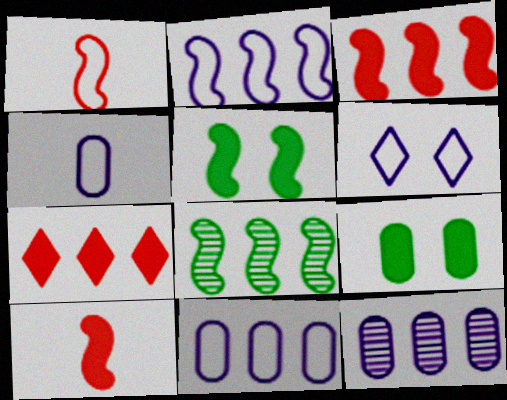[[2, 3, 8], 
[2, 4, 6], 
[7, 8, 11]]